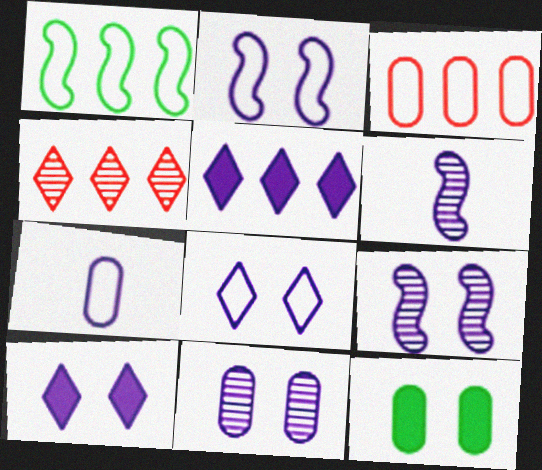[[2, 10, 11], 
[5, 7, 9]]